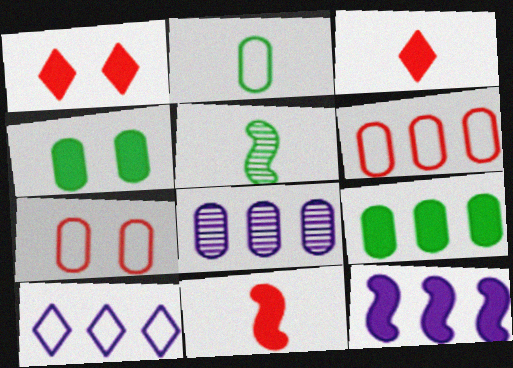[[3, 4, 12], 
[6, 8, 9], 
[8, 10, 12]]